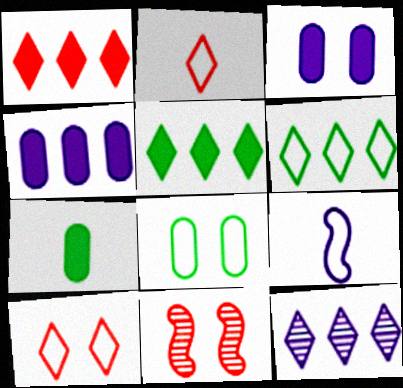[[1, 6, 12], 
[3, 9, 12]]